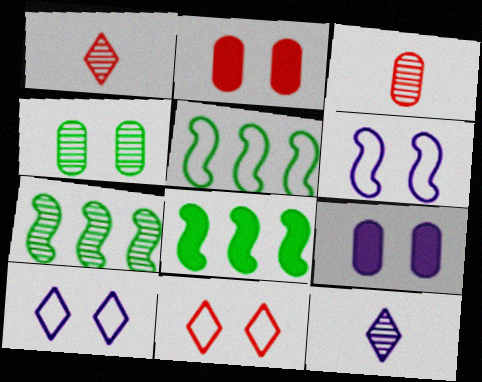[[1, 5, 9], 
[2, 5, 12], 
[3, 8, 10], 
[5, 7, 8]]